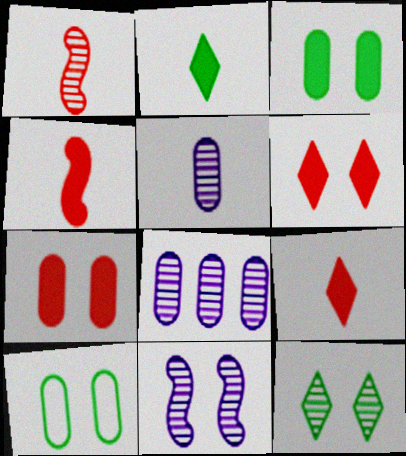[[1, 8, 12], 
[6, 10, 11]]